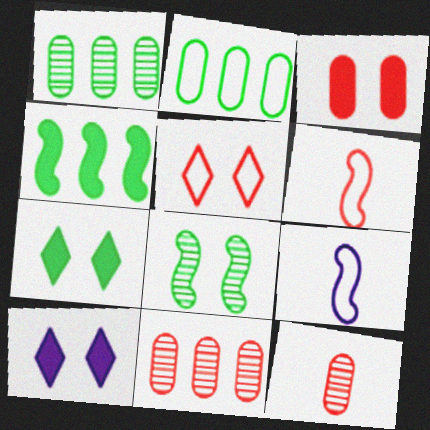[[1, 6, 10], 
[2, 5, 9], 
[7, 9, 11]]